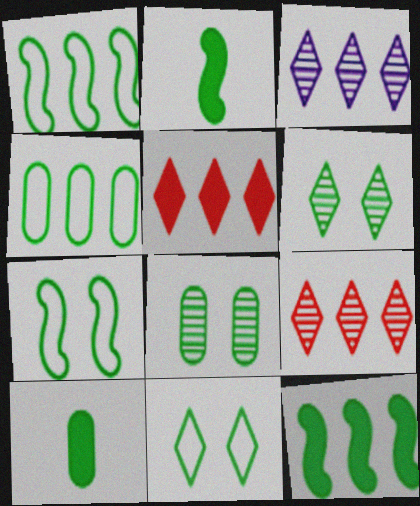[[1, 6, 10], 
[2, 4, 6], 
[4, 8, 10]]